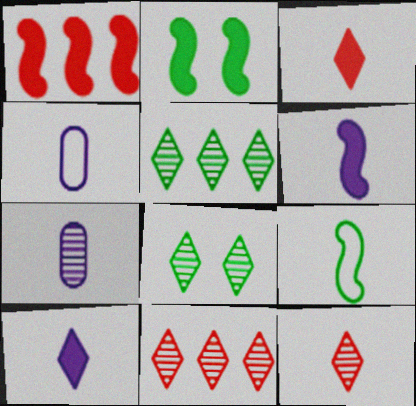[[1, 2, 6], 
[1, 4, 8], 
[2, 4, 11], 
[3, 7, 9]]